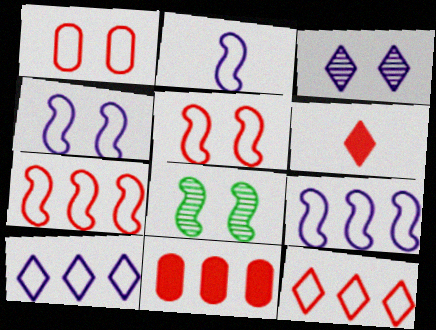[[2, 4, 9]]